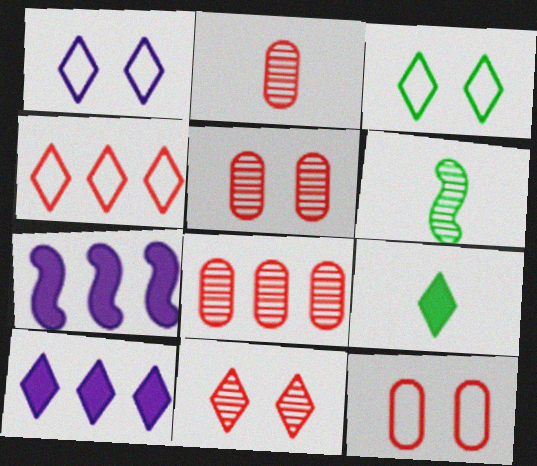[[2, 3, 7], 
[2, 5, 8], 
[6, 10, 12]]